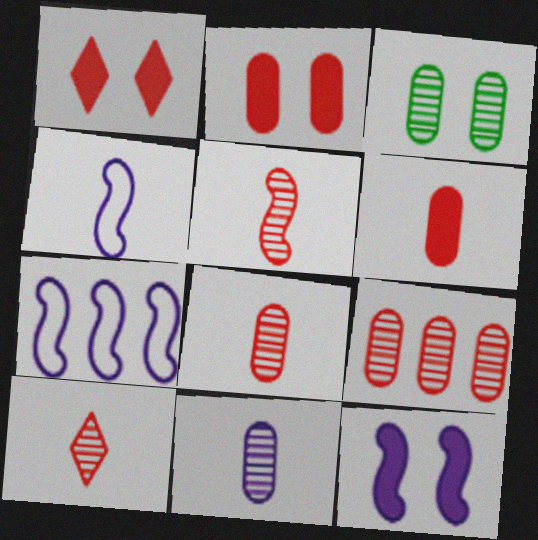[[3, 9, 11], 
[5, 8, 10]]